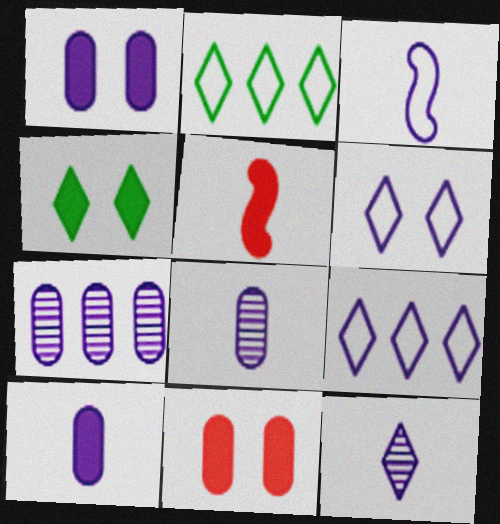[[3, 10, 12]]